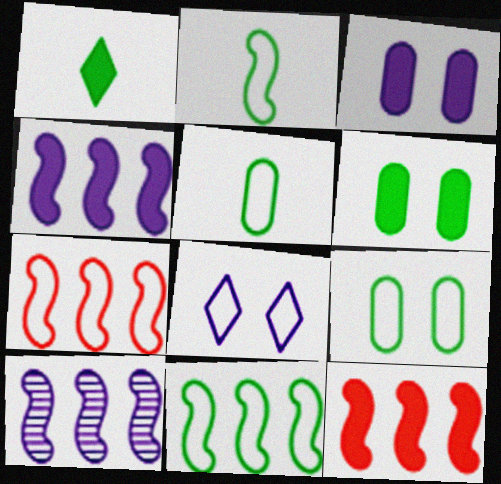[[1, 3, 12], 
[5, 7, 8], 
[10, 11, 12]]